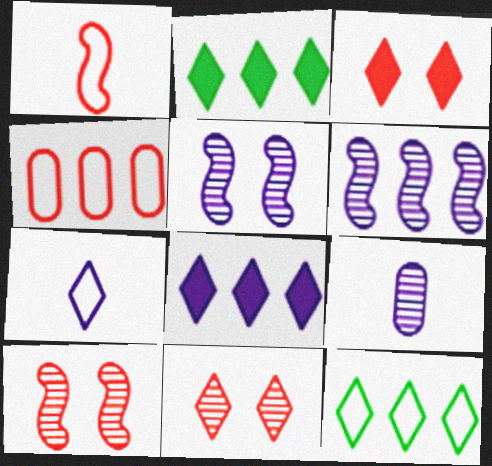[[2, 4, 6], 
[2, 7, 11]]